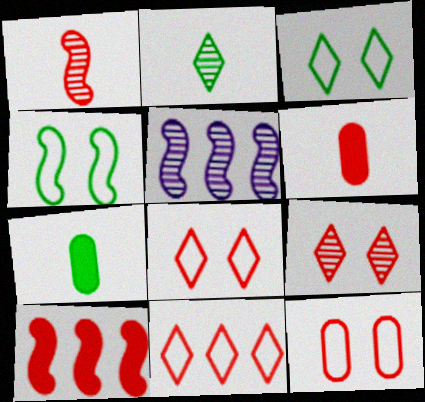[[3, 5, 6], 
[5, 7, 8]]